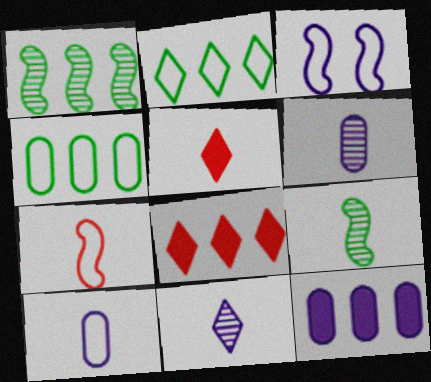[[3, 11, 12], 
[5, 9, 10]]